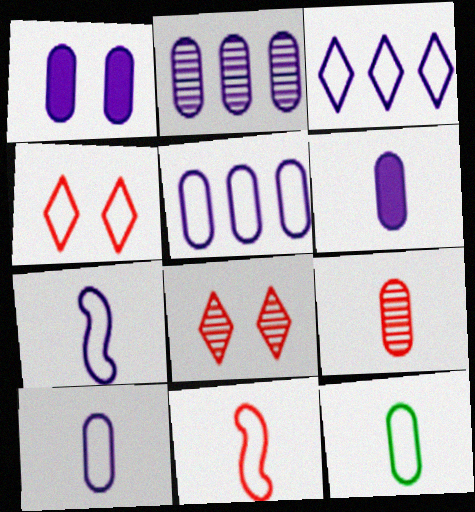[[1, 2, 10], 
[6, 9, 12]]